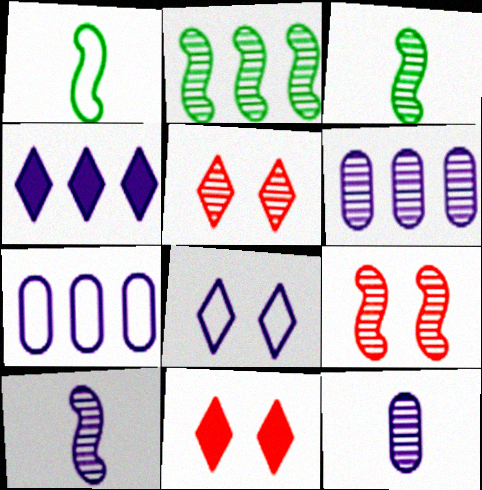[[1, 6, 11], 
[2, 5, 12], 
[2, 9, 10], 
[3, 5, 6], 
[3, 7, 11]]